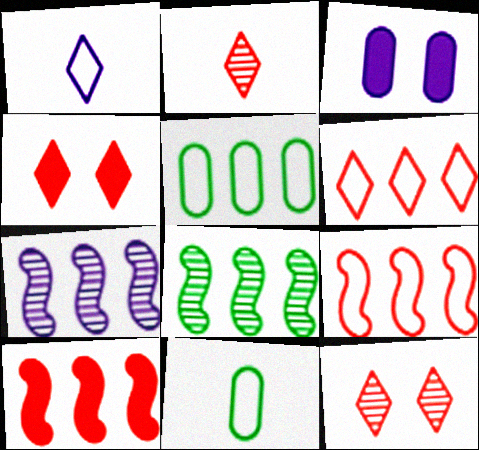[[1, 3, 7], 
[2, 4, 6], 
[4, 7, 11]]